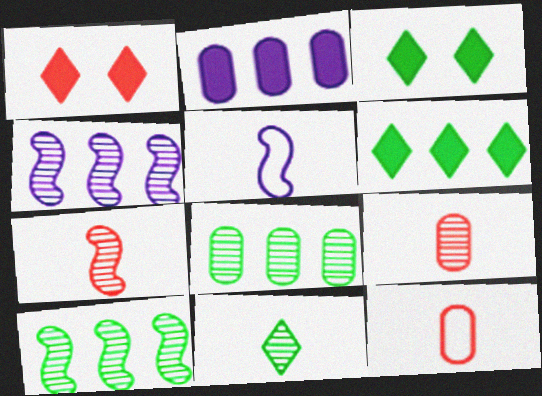[[1, 5, 8], 
[3, 4, 12]]